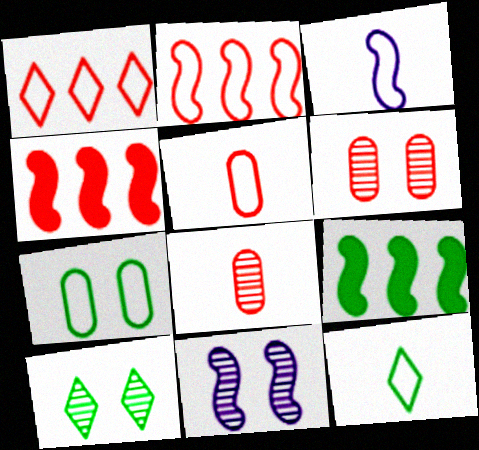[[1, 3, 7], 
[3, 5, 12], 
[6, 10, 11]]